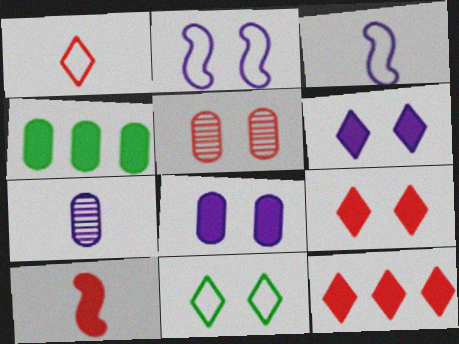[[4, 6, 10]]